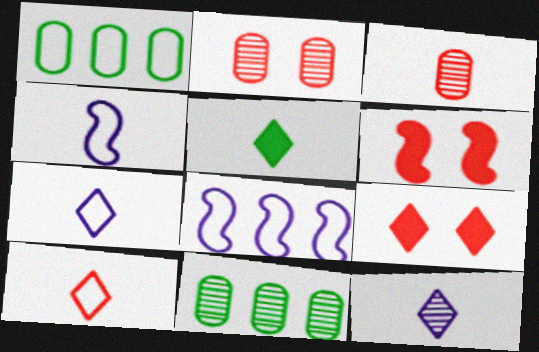[[1, 6, 12], 
[2, 5, 8], 
[3, 4, 5], 
[4, 9, 11], 
[5, 10, 12], 
[6, 7, 11]]